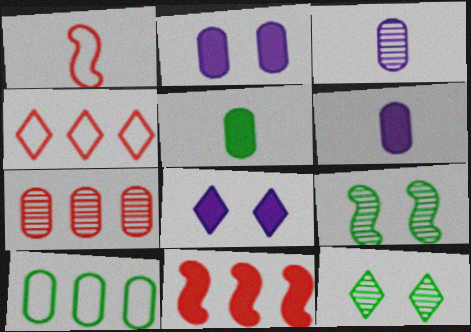[[4, 6, 9], 
[4, 7, 11], 
[5, 8, 11]]